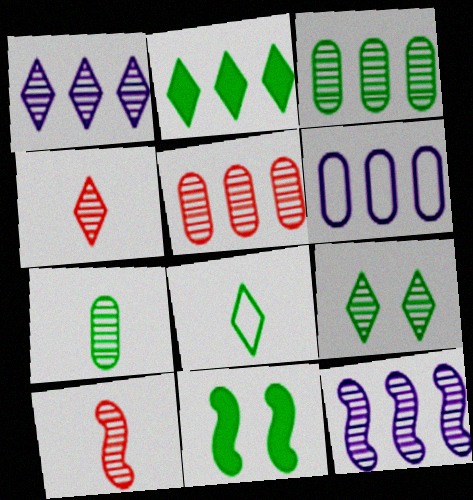[[1, 4, 9], 
[2, 8, 9], 
[3, 8, 11], 
[4, 6, 11]]